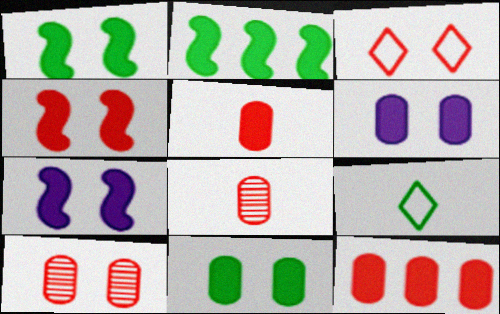[[1, 4, 7], 
[3, 4, 10]]